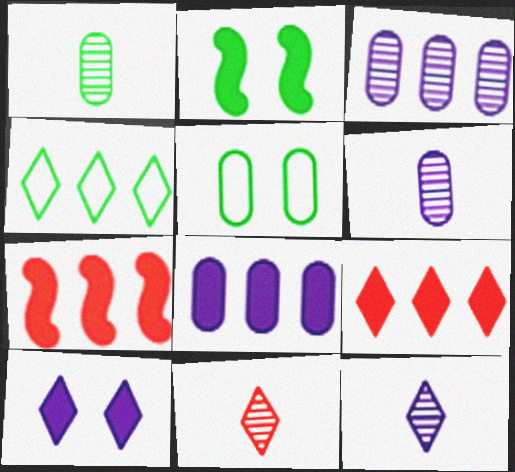[[1, 2, 4], 
[3, 4, 7], 
[4, 10, 11], 
[5, 7, 12]]